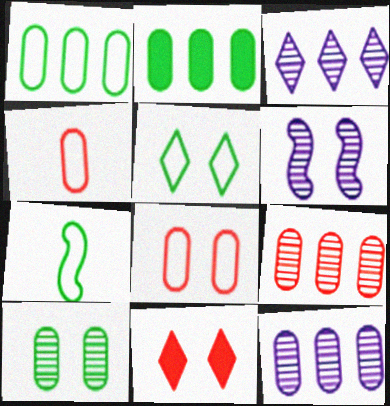[[1, 5, 7], 
[7, 11, 12]]